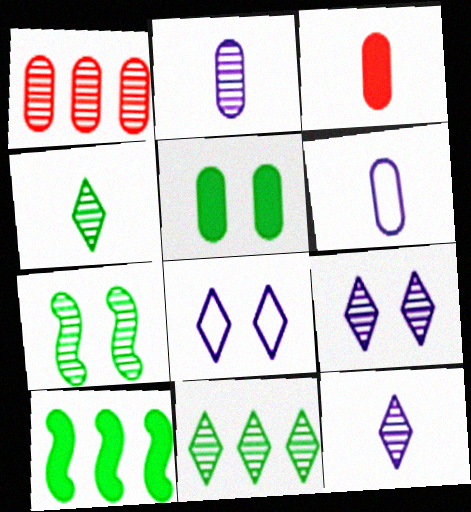[[1, 5, 6], 
[1, 7, 12]]